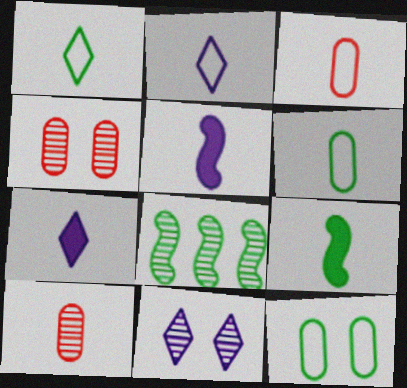[[1, 5, 10], 
[2, 9, 10], 
[8, 10, 11]]